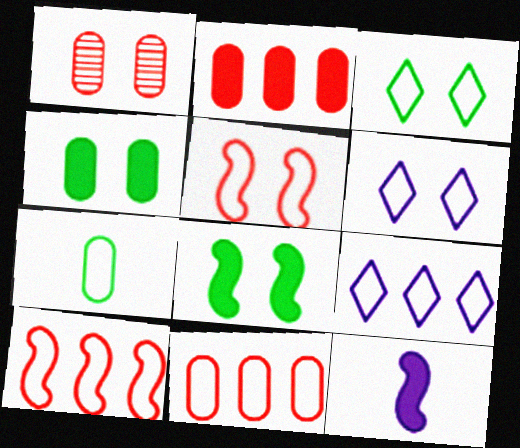[[1, 6, 8], 
[5, 7, 9], 
[6, 7, 10]]